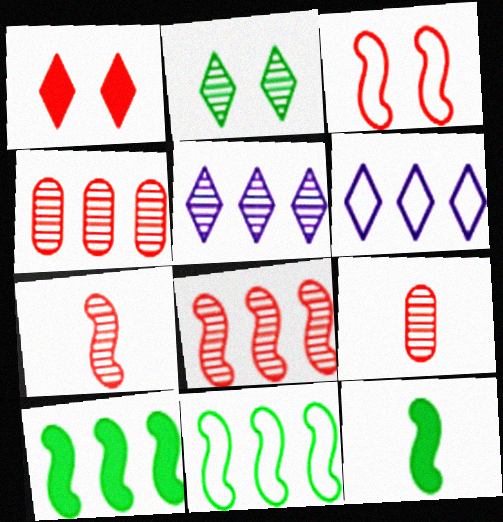[[4, 6, 10]]